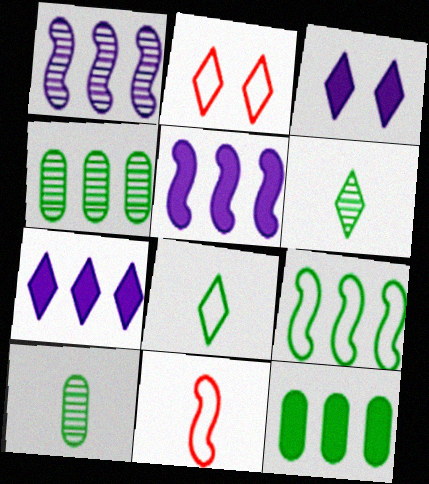[[2, 5, 10], 
[2, 6, 7], 
[3, 4, 11]]